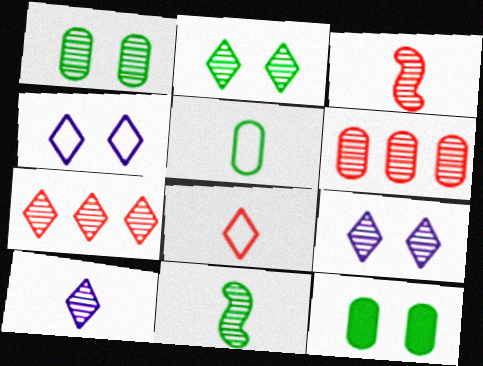[[2, 7, 10], 
[6, 9, 11]]